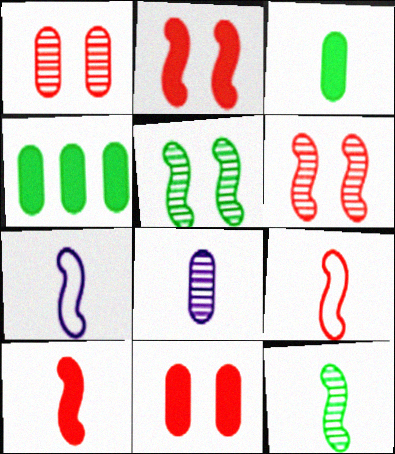[[7, 10, 12]]